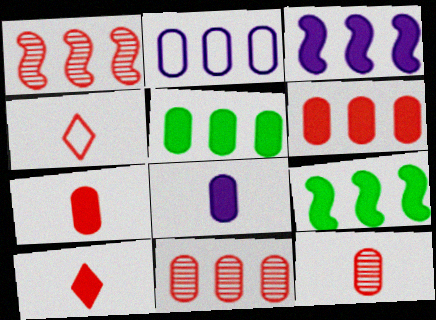[[2, 5, 11]]